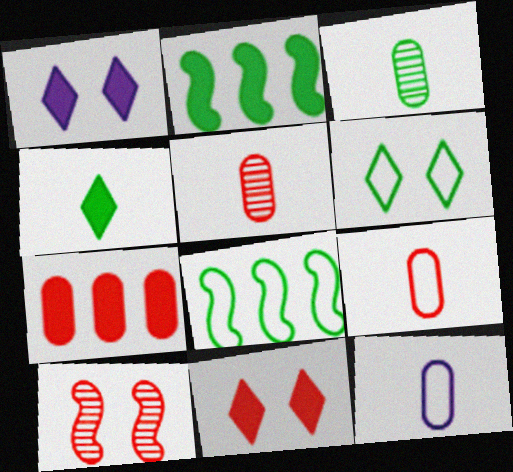[[1, 5, 8], 
[2, 3, 6]]